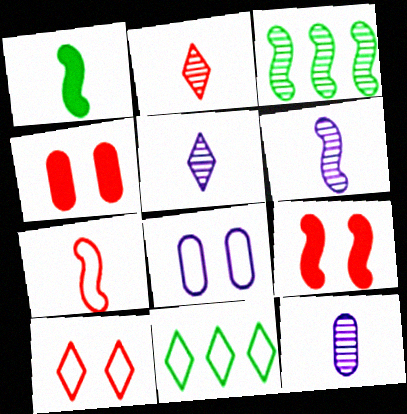[[1, 6, 7], 
[4, 6, 11], 
[5, 6, 12], 
[7, 8, 11], 
[9, 11, 12]]